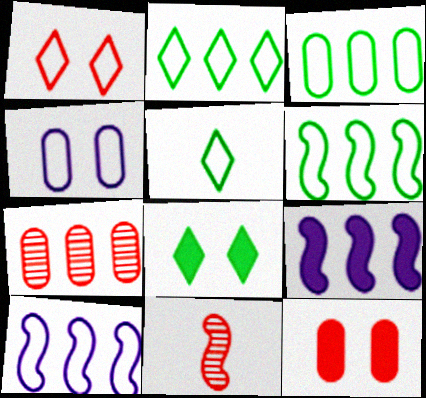[[2, 3, 6], 
[2, 7, 9]]